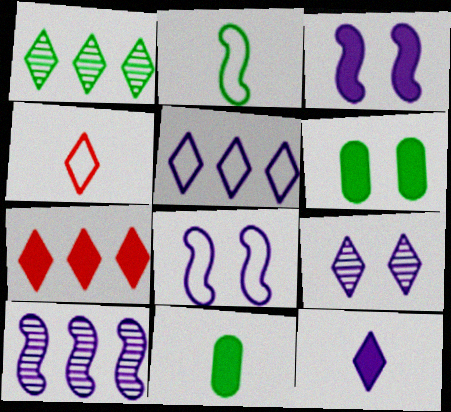[[1, 2, 6], 
[1, 5, 7], 
[3, 7, 11], 
[4, 6, 10], 
[5, 9, 12]]